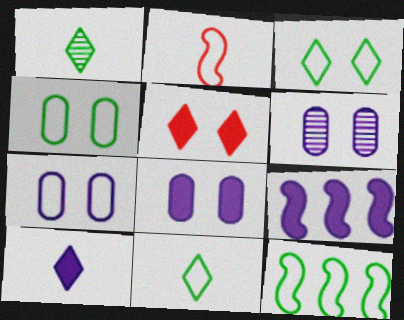[[4, 11, 12], 
[6, 7, 8], 
[8, 9, 10]]